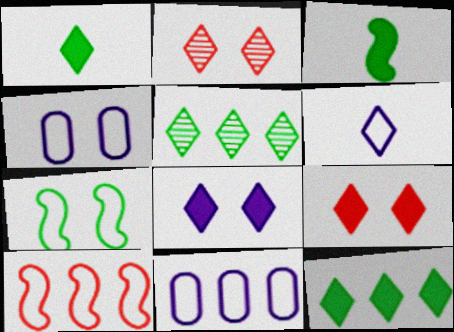[[2, 3, 11], 
[2, 6, 12], 
[5, 6, 9]]